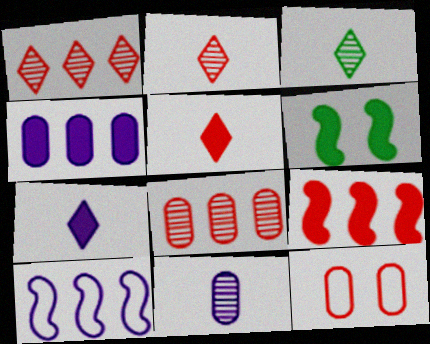[[2, 9, 12], 
[4, 5, 6]]